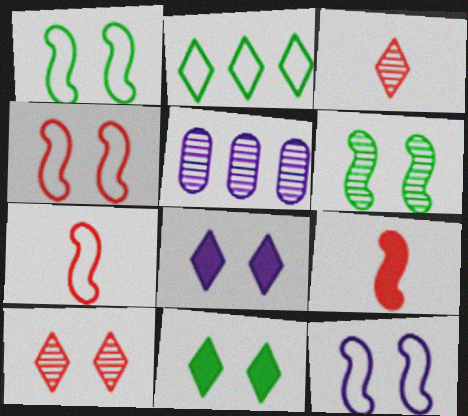[[1, 4, 12], 
[2, 3, 8], 
[3, 5, 6], 
[5, 7, 11]]